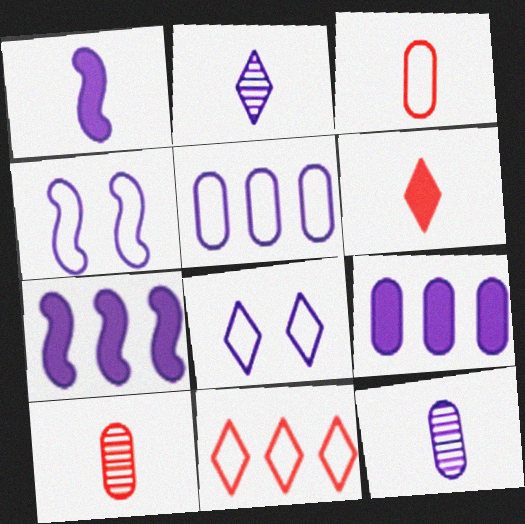[[2, 4, 9], 
[7, 8, 12]]